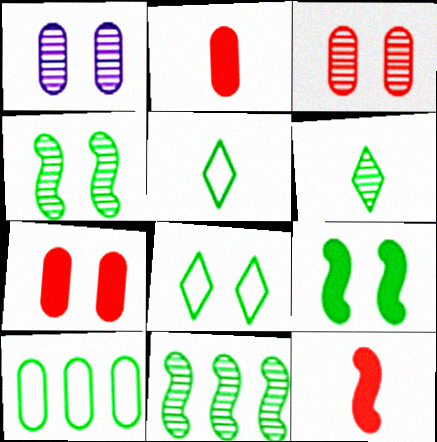[[1, 2, 10], 
[6, 9, 10]]